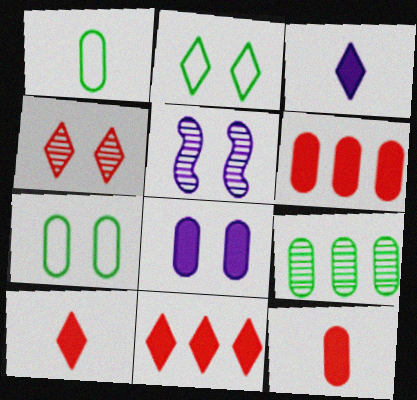[[1, 5, 11]]